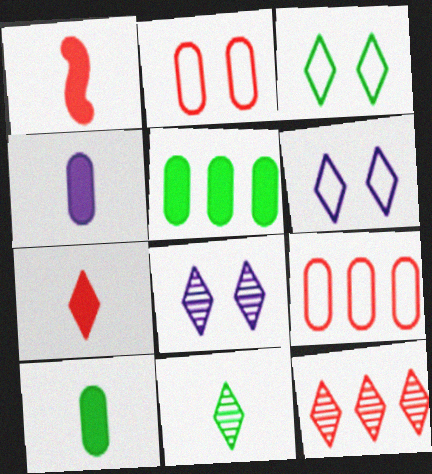[[1, 2, 12], 
[8, 11, 12]]